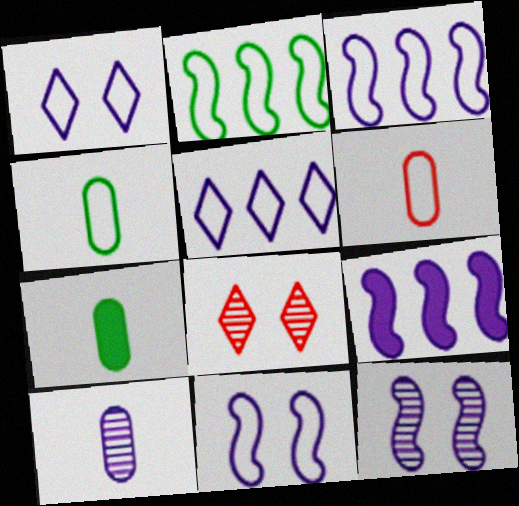[[1, 2, 6], 
[1, 9, 10], 
[3, 7, 8], 
[4, 8, 9], 
[6, 7, 10]]